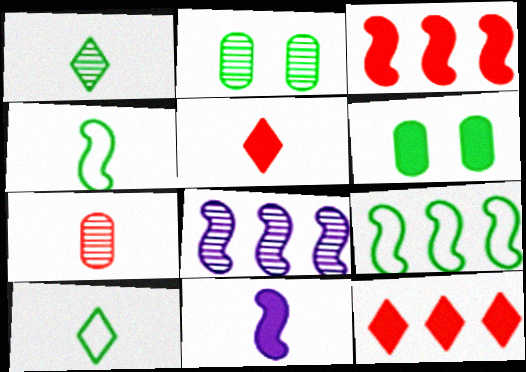[[1, 6, 9], 
[3, 8, 9], 
[6, 11, 12], 
[7, 10, 11]]